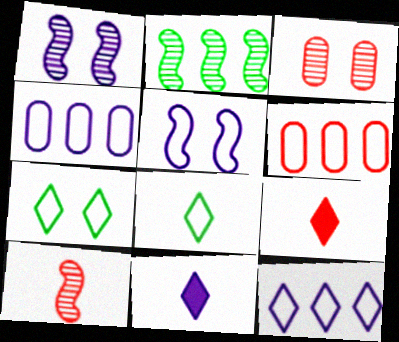[[1, 2, 10], 
[1, 4, 11], 
[5, 6, 8]]